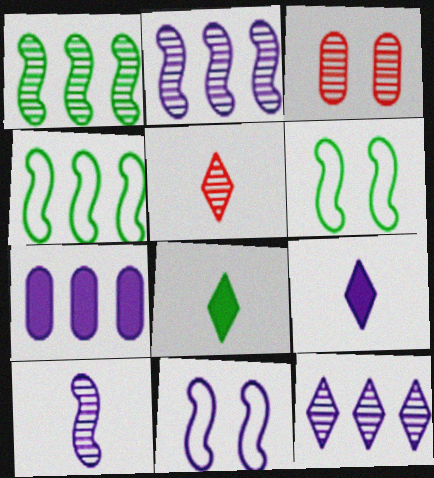[[3, 4, 9], 
[5, 6, 7]]